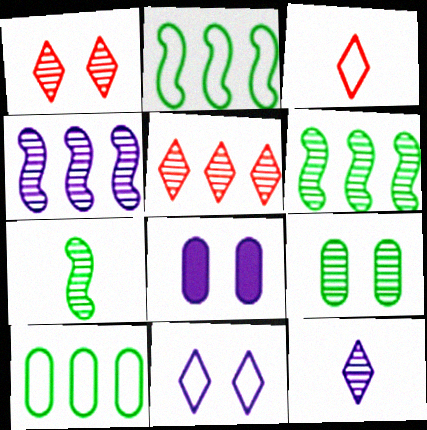[[3, 6, 8]]